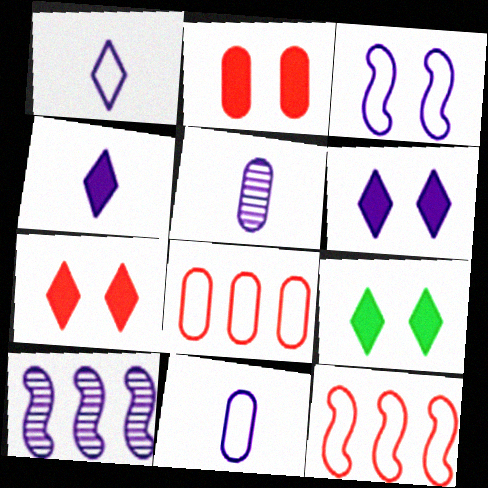[[5, 9, 12], 
[6, 7, 9], 
[6, 10, 11]]